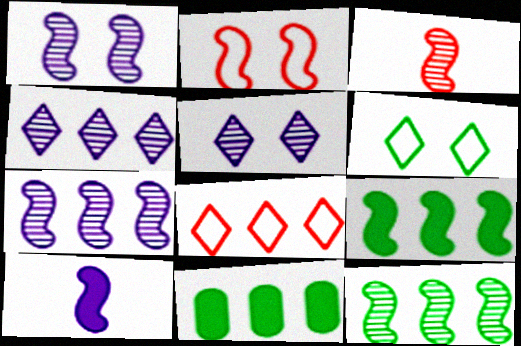[[1, 3, 12], 
[2, 10, 12], 
[7, 8, 11]]